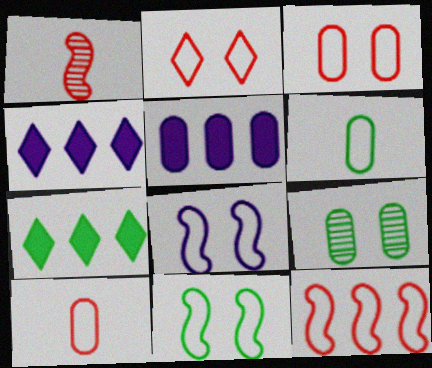[[2, 10, 12], 
[5, 9, 10]]